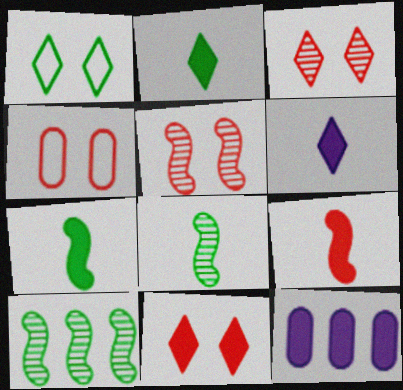[[4, 5, 11], 
[4, 6, 10], 
[7, 11, 12]]